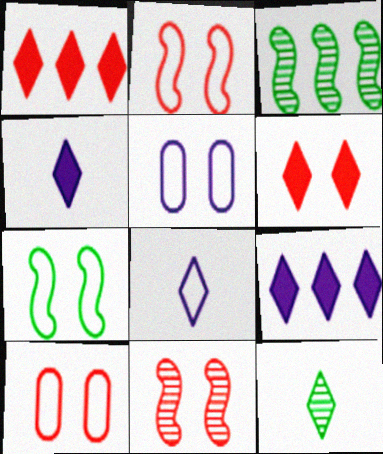[[3, 4, 10], 
[6, 10, 11]]